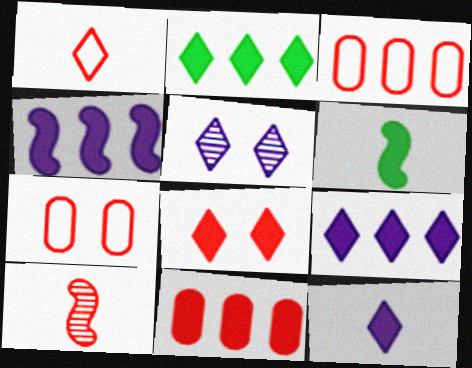[[1, 2, 5], 
[2, 4, 11], 
[2, 8, 12], 
[3, 5, 6], 
[3, 8, 10]]